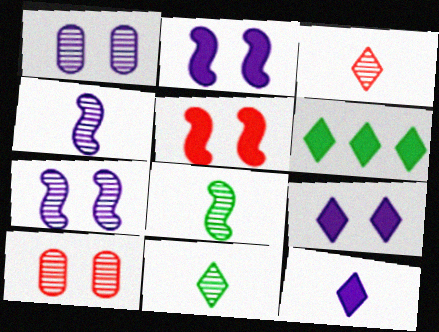[]